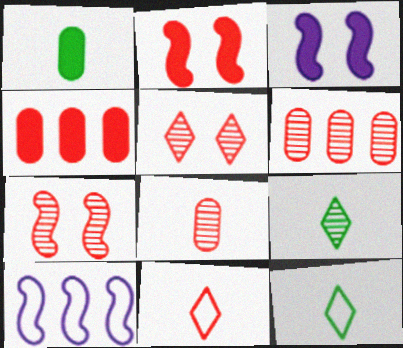[[1, 5, 10], 
[2, 6, 11], 
[3, 6, 12], 
[4, 7, 11]]